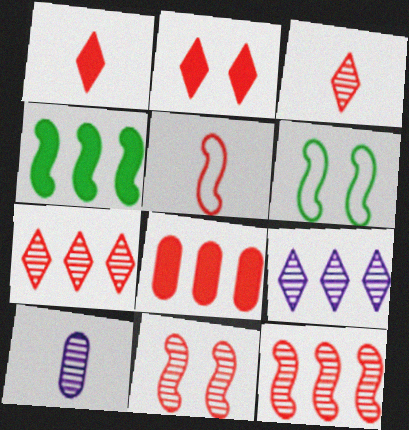[]